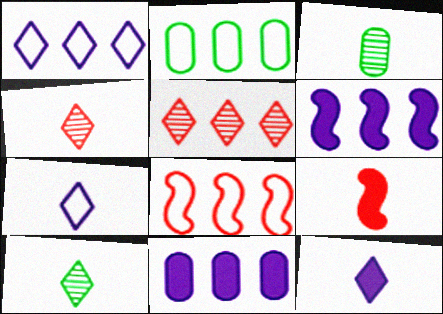[[1, 2, 8], 
[2, 5, 6], 
[3, 7, 9]]